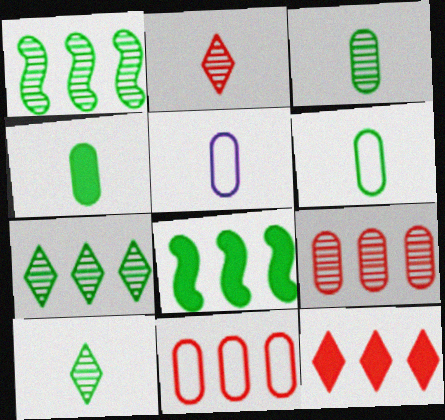[[3, 4, 6]]